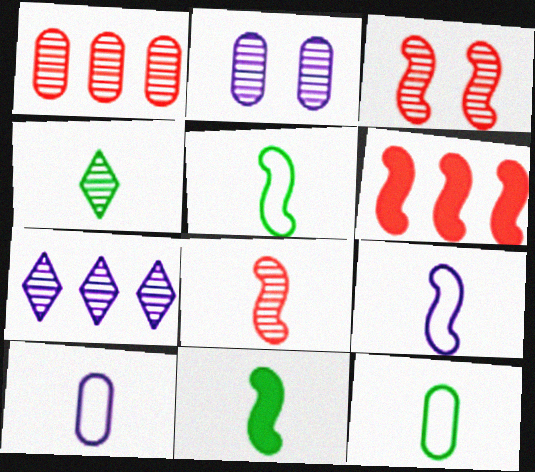[[4, 11, 12], 
[8, 9, 11]]